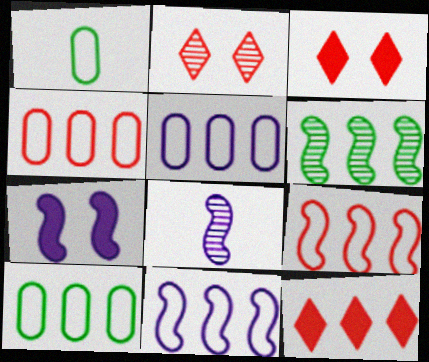[[3, 8, 10], 
[4, 5, 10], 
[5, 6, 12], 
[7, 8, 11]]